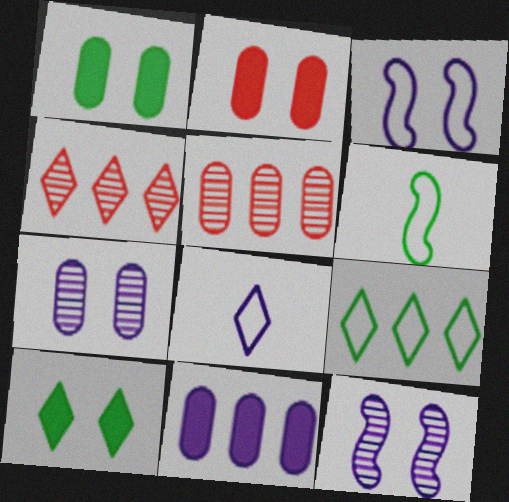[[4, 8, 10], 
[8, 11, 12]]